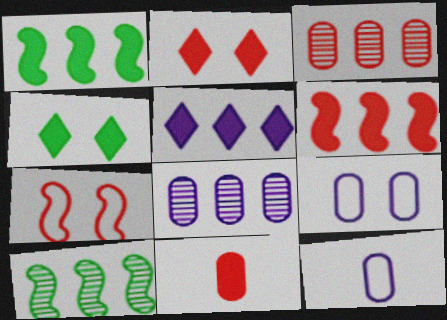[[2, 6, 11], 
[2, 10, 12]]